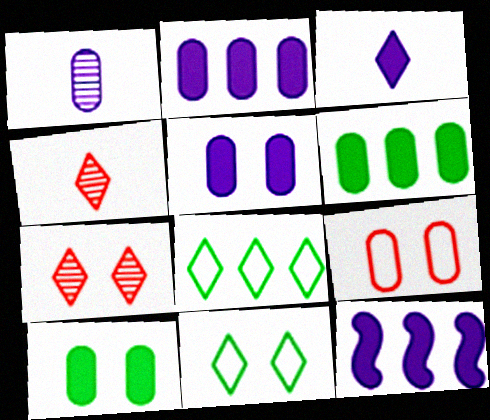[[1, 6, 9], 
[3, 5, 12], 
[3, 7, 8]]